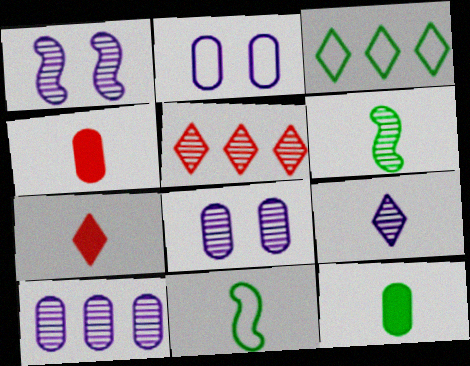[[1, 3, 4], 
[1, 9, 10], 
[4, 9, 11], 
[5, 6, 8]]